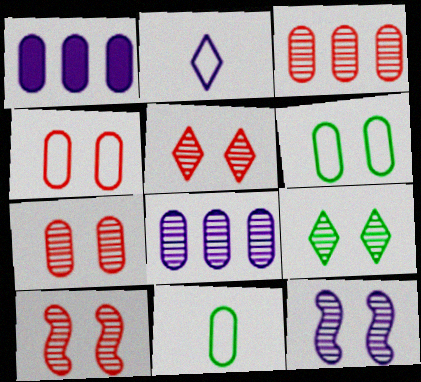[[1, 2, 12], 
[1, 7, 11], 
[5, 7, 10], 
[7, 9, 12]]